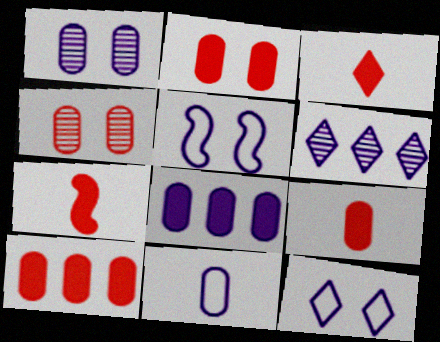[[1, 8, 11], 
[2, 9, 10], 
[3, 7, 9]]